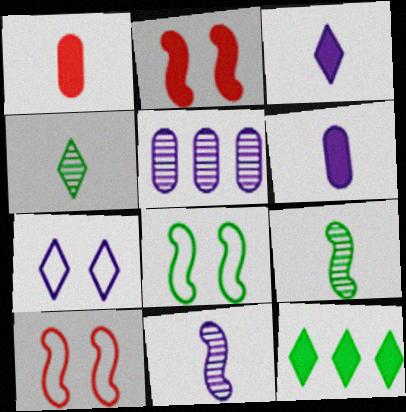[[2, 6, 12]]